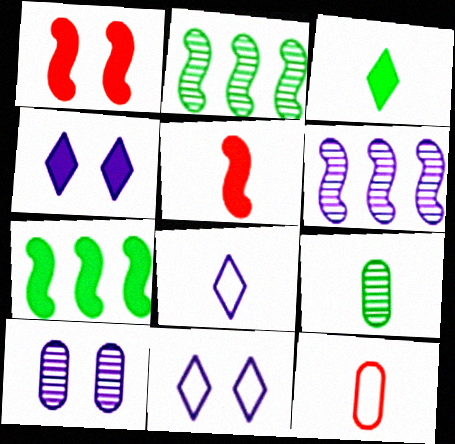[[2, 4, 12], 
[5, 8, 9]]